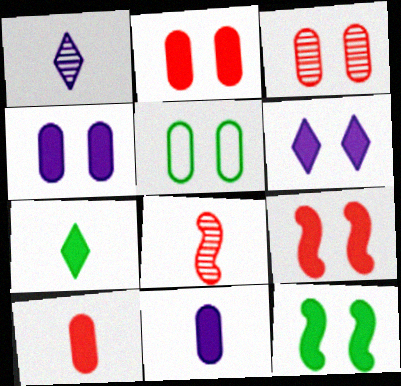[[2, 6, 12], 
[3, 4, 5]]